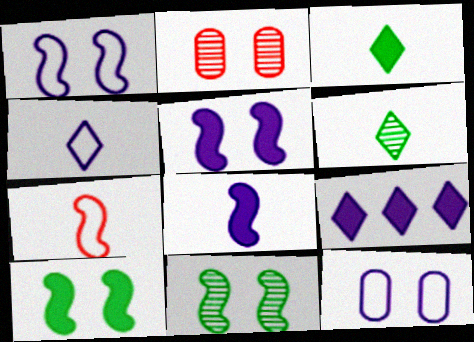[]